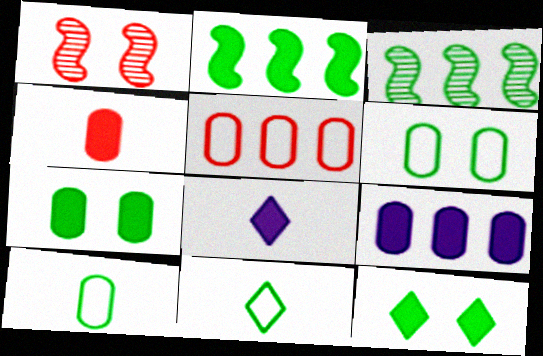[[1, 9, 11], 
[3, 7, 11], 
[3, 10, 12], 
[4, 7, 9]]